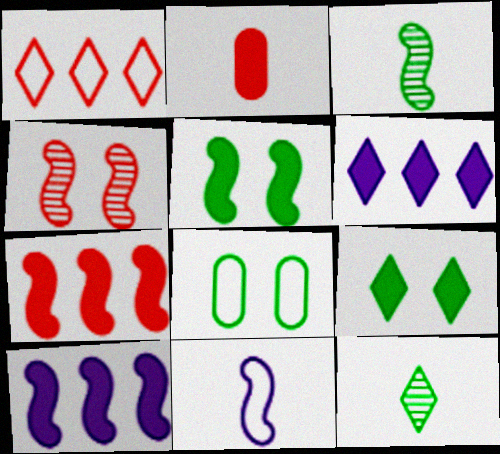[[1, 2, 4], 
[1, 8, 11], 
[2, 5, 6], 
[2, 9, 10], 
[2, 11, 12]]